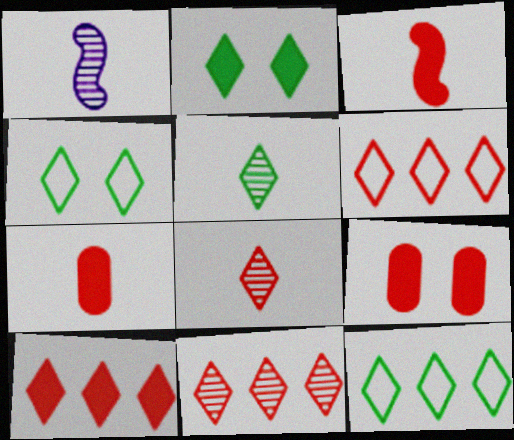[[1, 9, 12], 
[2, 5, 12], 
[3, 9, 10], 
[6, 10, 11]]